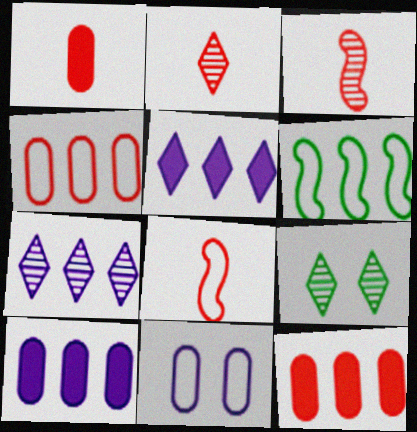[[1, 2, 8], 
[2, 7, 9], 
[6, 7, 12], 
[8, 9, 10]]